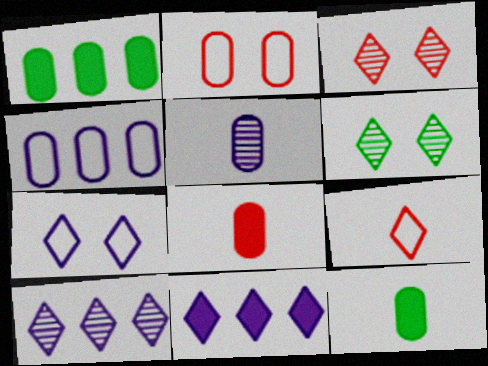[[1, 2, 5], 
[6, 9, 11]]